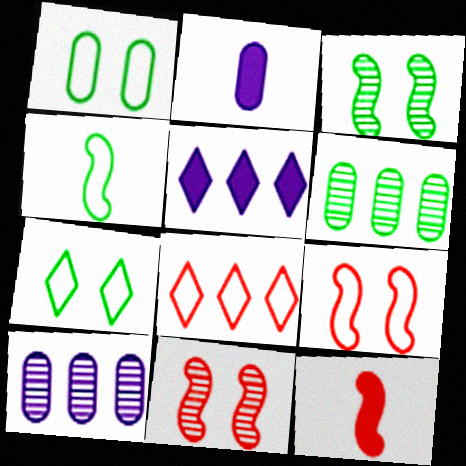[[2, 3, 8], 
[7, 10, 12]]